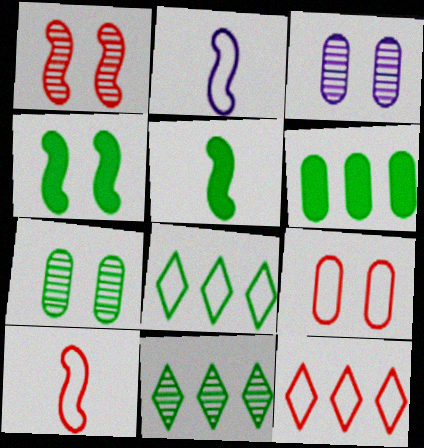[[2, 8, 9], 
[3, 5, 12], 
[5, 7, 8], 
[9, 10, 12]]